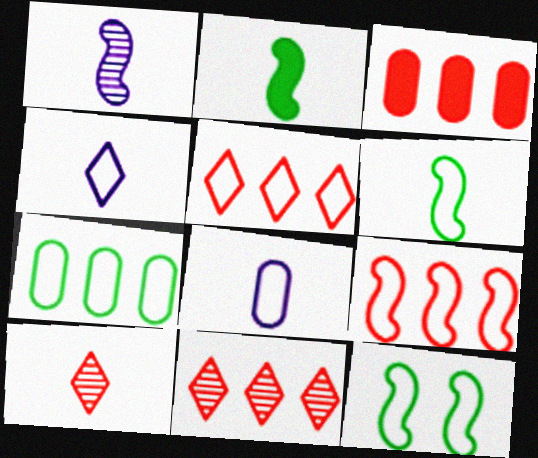[[2, 8, 10], 
[3, 9, 11], 
[5, 8, 12]]